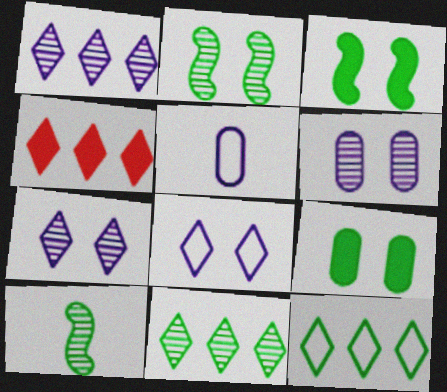[[1, 4, 12], 
[2, 4, 5], 
[9, 10, 12]]